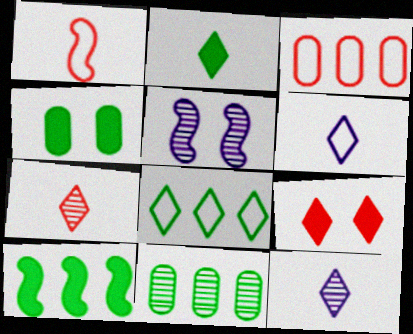[[1, 5, 10], 
[2, 3, 5], 
[2, 4, 10], 
[2, 6, 7], 
[5, 7, 11], 
[8, 9, 12], 
[8, 10, 11]]